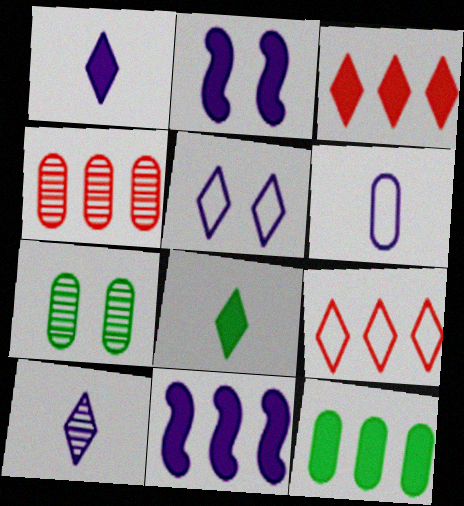[[3, 11, 12]]